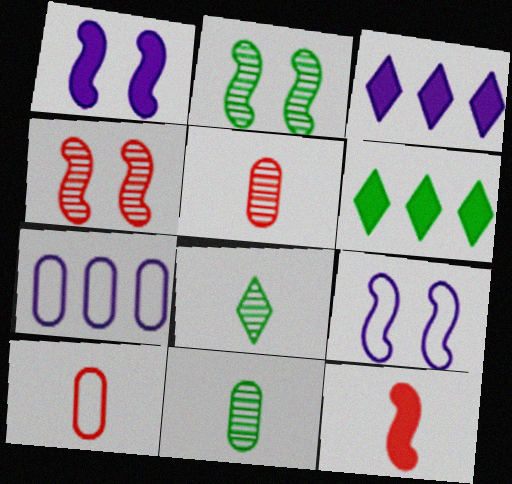[[2, 3, 10], 
[5, 6, 9]]